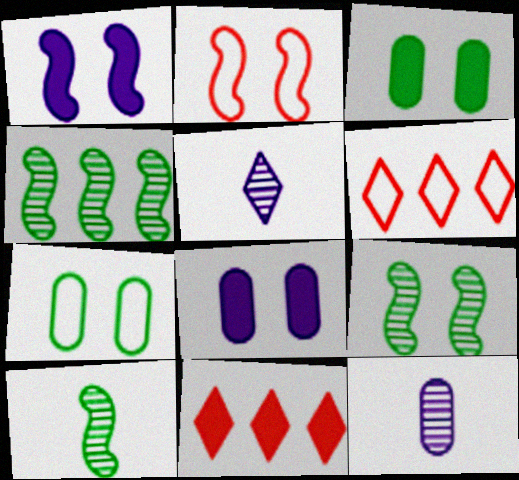[[1, 2, 9], 
[4, 9, 10], 
[6, 8, 10]]